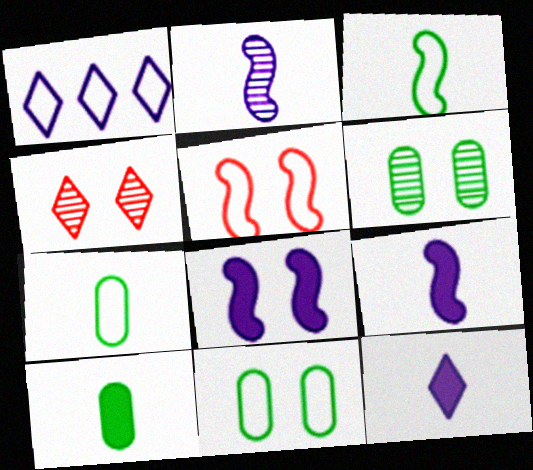[[1, 5, 7], 
[4, 8, 11]]